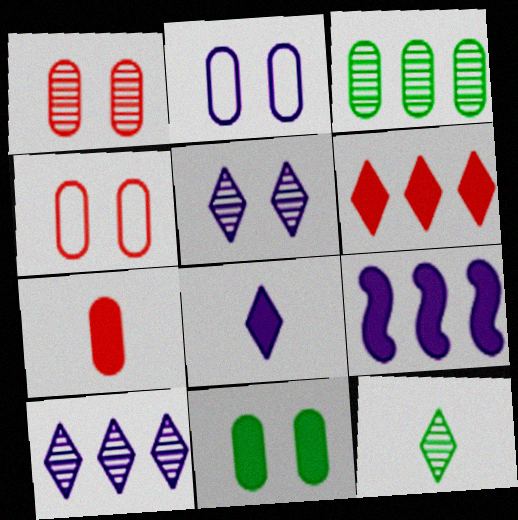[[1, 2, 11], 
[2, 3, 7], 
[4, 9, 12]]